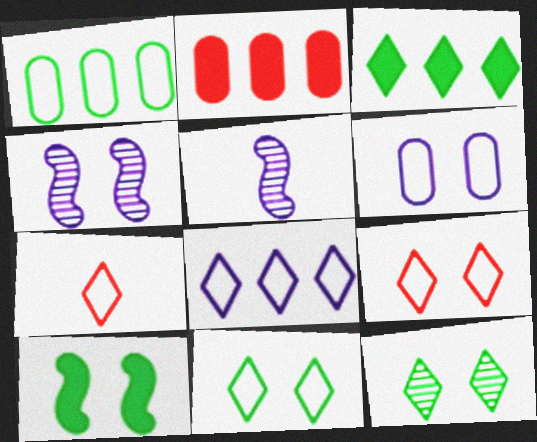[[2, 5, 11], 
[7, 8, 11]]